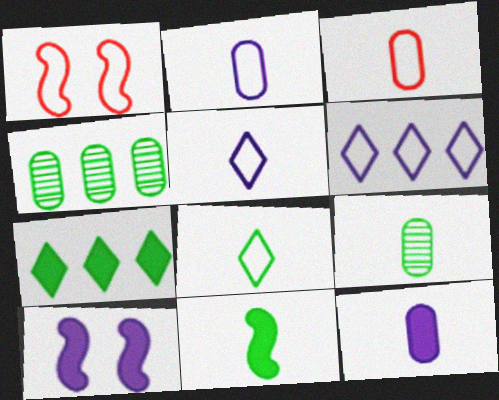[[3, 9, 12], 
[8, 9, 11]]